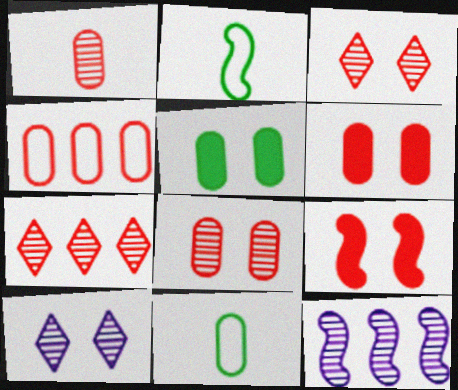[[1, 4, 6], 
[2, 9, 12]]